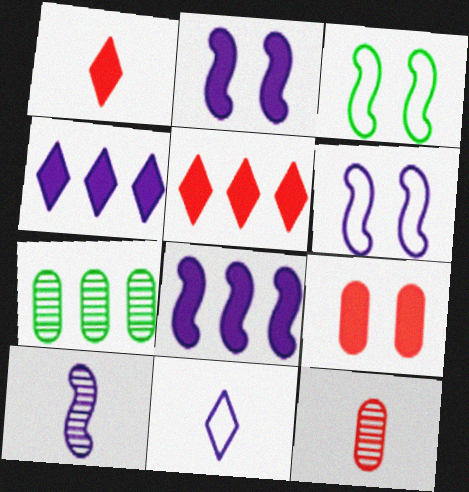[[1, 6, 7], 
[3, 4, 12], 
[6, 8, 10]]